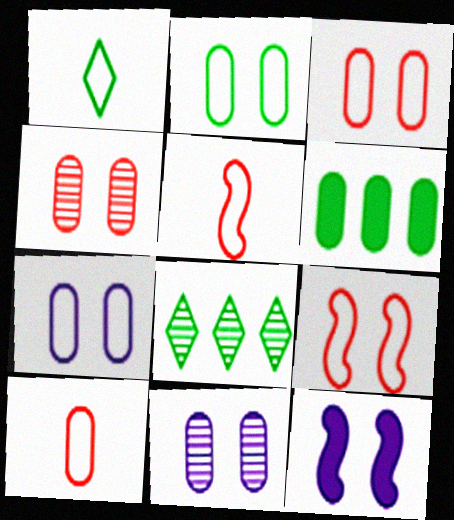[[2, 3, 7], 
[6, 10, 11], 
[8, 10, 12]]